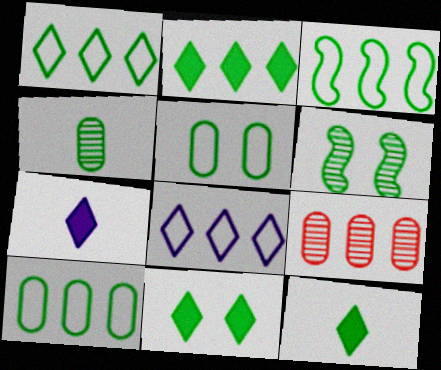[[1, 3, 10], 
[2, 11, 12], 
[3, 4, 11], 
[5, 6, 11], 
[6, 10, 12]]